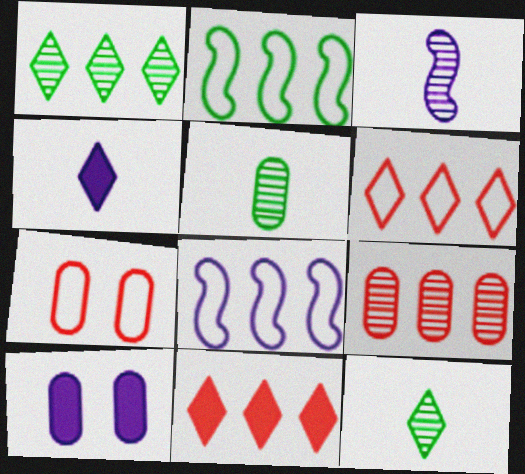[]